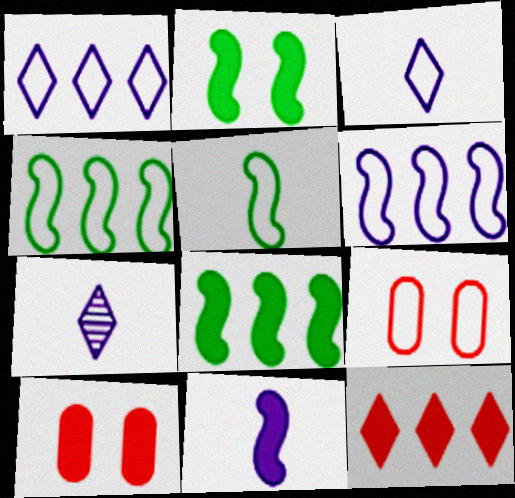[[1, 5, 9], 
[3, 4, 9], 
[4, 7, 10], 
[7, 8, 9]]